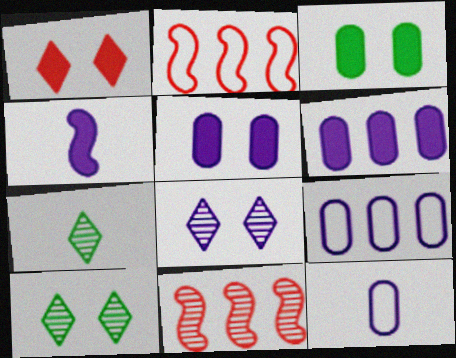[[2, 5, 7], 
[4, 8, 9]]